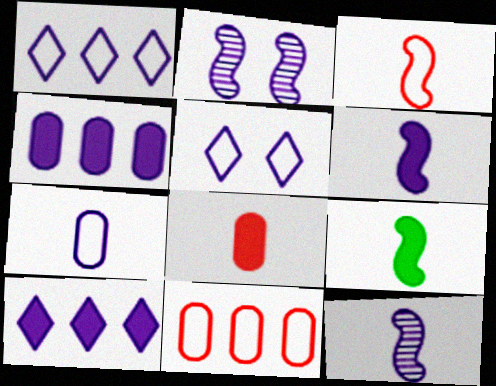[[2, 7, 10], 
[3, 9, 12], 
[4, 5, 12]]